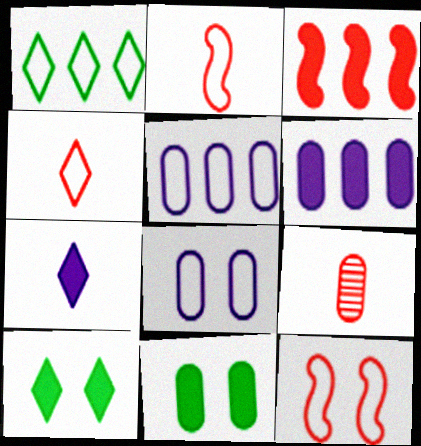[[1, 2, 8], 
[3, 7, 11], 
[5, 9, 11]]